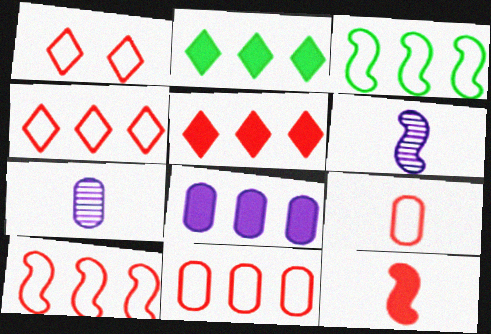[[1, 9, 10], 
[4, 10, 11]]